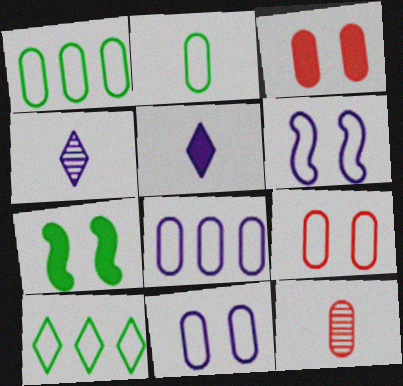[[2, 8, 9]]